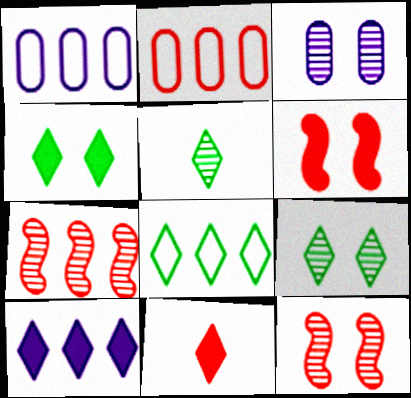[[1, 5, 6], 
[2, 11, 12], 
[3, 5, 7], 
[3, 9, 12], 
[4, 5, 8], 
[4, 10, 11]]